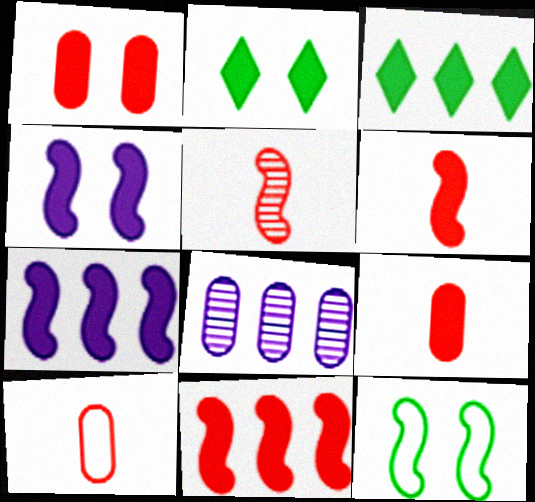[[1, 2, 4], 
[2, 7, 9], 
[3, 4, 9], 
[5, 7, 12]]